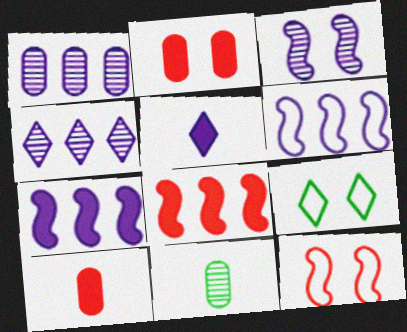[[2, 3, 9]]